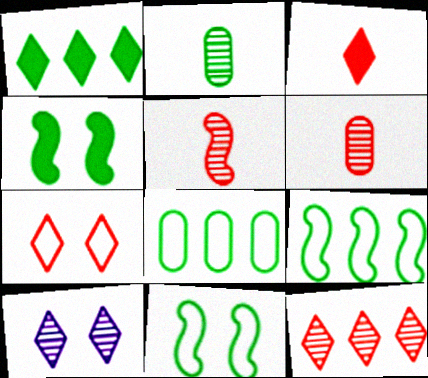[[1, 2, 11], 
[3, 7, 12]]